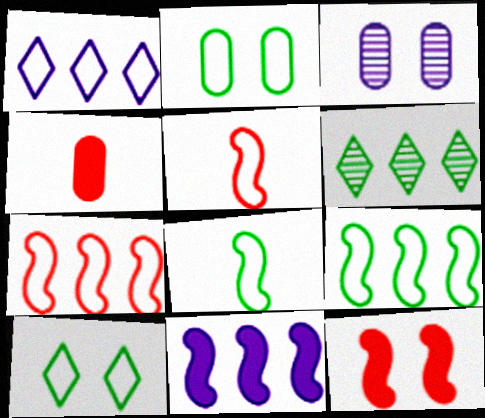[[1, 2, 5], 
[3, 10, 12]]